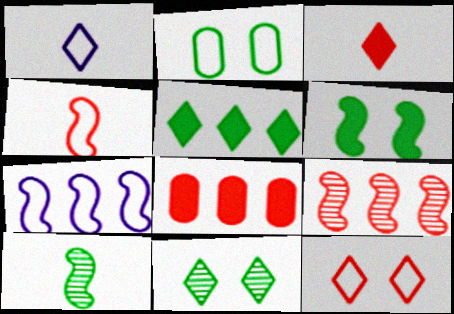[[2, 5, 10], 
[2, 6, 11]]